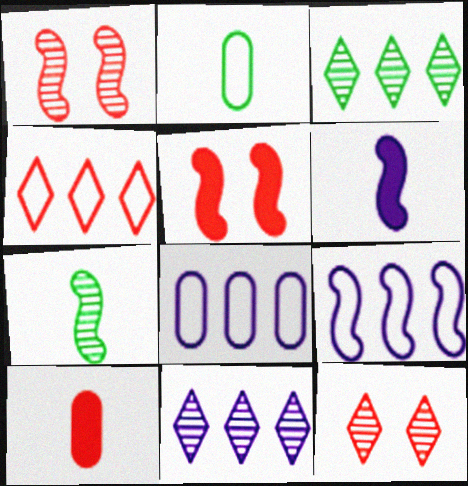[[1, 4, 10], 
[2, 5, 11], 
[5, 7, 9]]